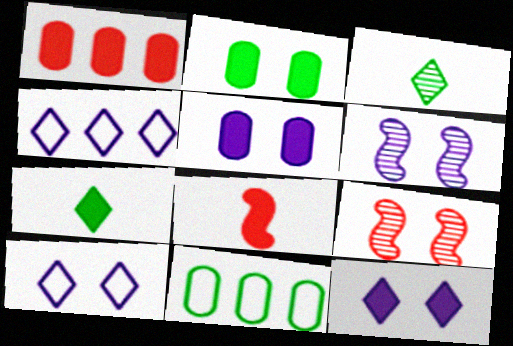[[2, 9, 10], 
[5, 6, 10]]